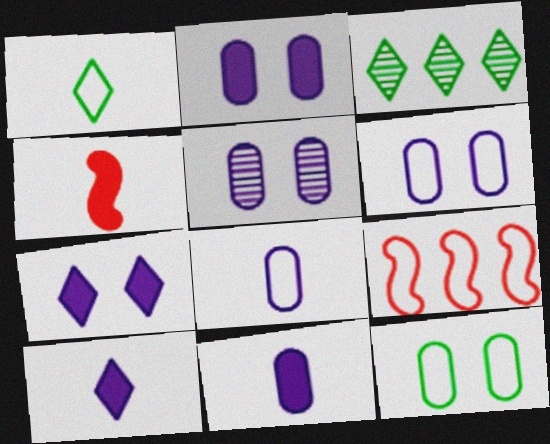[[1, 6, 9], 
[2, 5, 6], 
[3, 4, 6]]